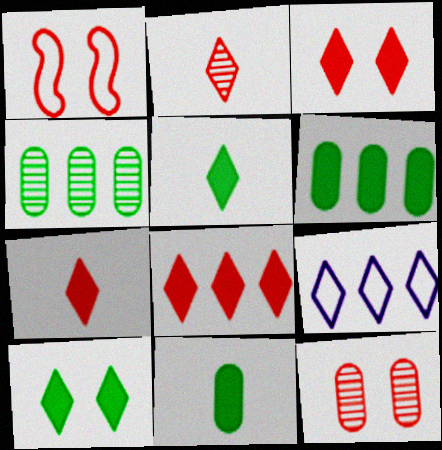[[1, 3, 12], 
[2, 9, 10], 
[3, 7, 8]]